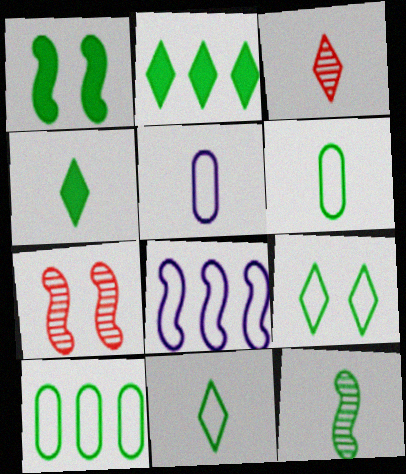[[2, 5, 7], 
[4, 6, 12]]